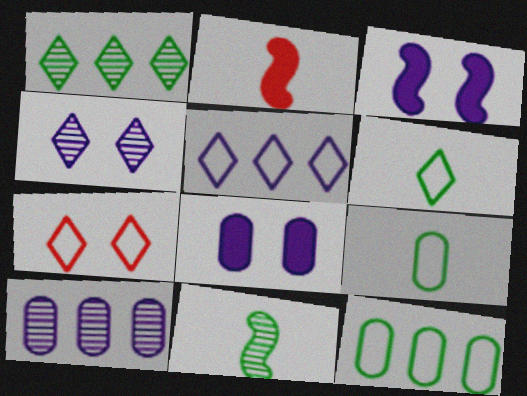[[2, 4, 12], 
[5, 6, 7]]